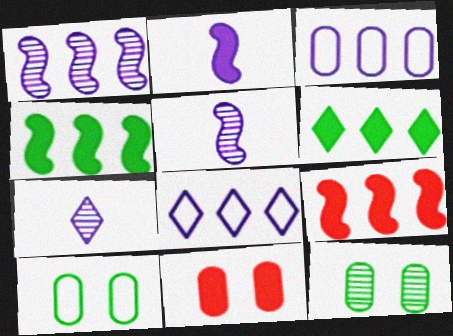[[2, 6, 11], 
[7, 9, 10]]